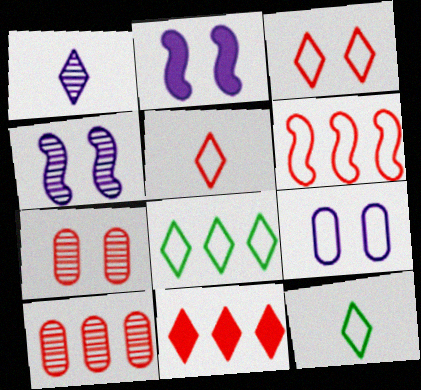[[2, 10, 12], 
[6, 9, 12], 
[6, 10, 11]]